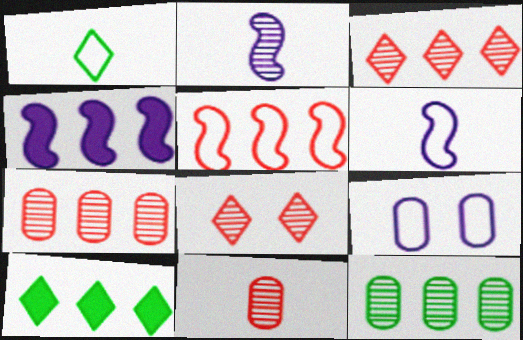[[1, 5, 9], 
[2, 8, 12]]